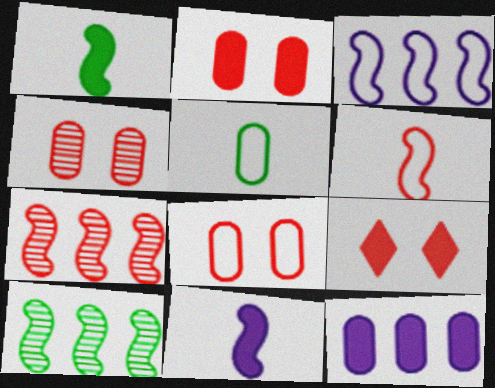[[1, 9, 12], 
[2, 4, 8], 
[4, 5, 12]]